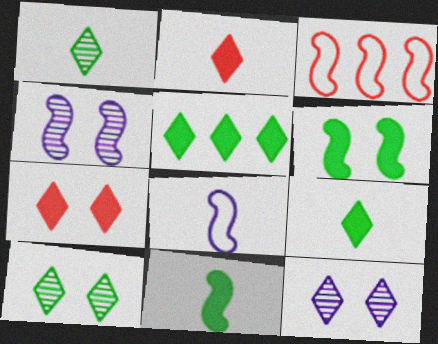[[3, 4, 11]]